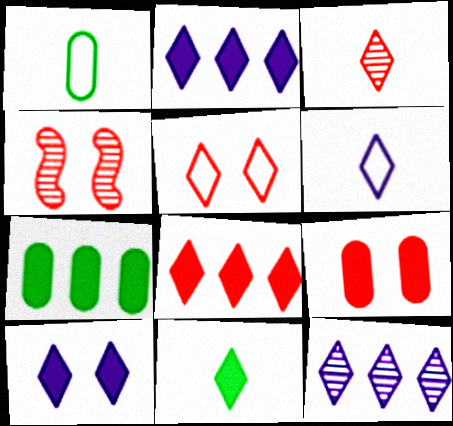[[1, 2, 4], 
[3, 5, 8], 
[3, 6, 11], 
[4, 5, 9], 
[4, 6, 7], 
[5, 11, 12], 
[6, 10, 12], 
[8, 10, 11]]